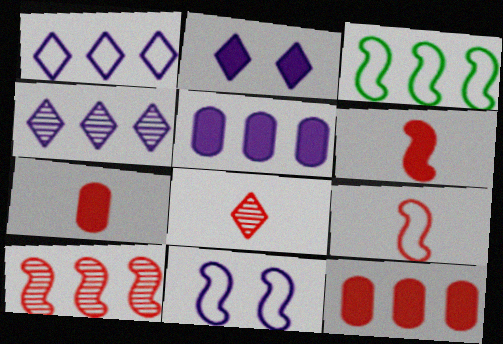[[3, 4, 12], 
[3, 9, 11], 
[7, 8, 9]]